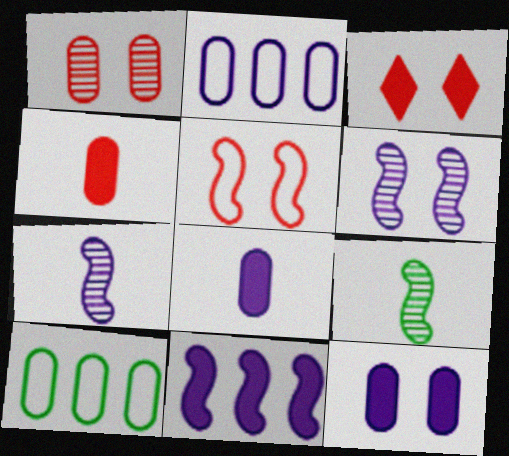[[1, 3, 5], 
[1, 8, 10], 
[2, 3, 9], 
[3, 7, 10], 
[5, 9, 11]]